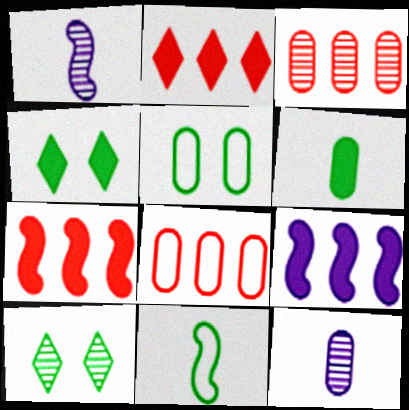[[1, 2, 5], 
[1, 3, 10], 
[1, 4, 8]]